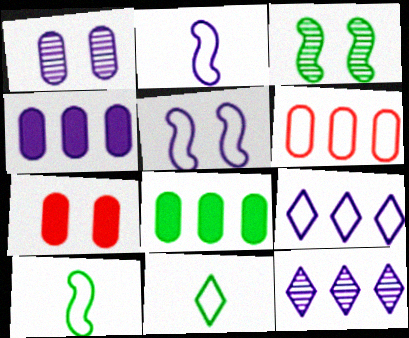[[3, 8, 11], 
[5, 6, 11], 
[7, 10, 12]]